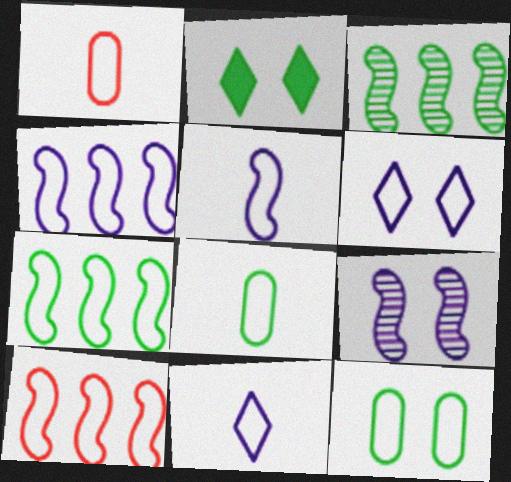[[1, 6, 7], 
[2, 3, 8], 
[4, 7, 10], 
[6, 8, 10], 
[10, 11, 12]]